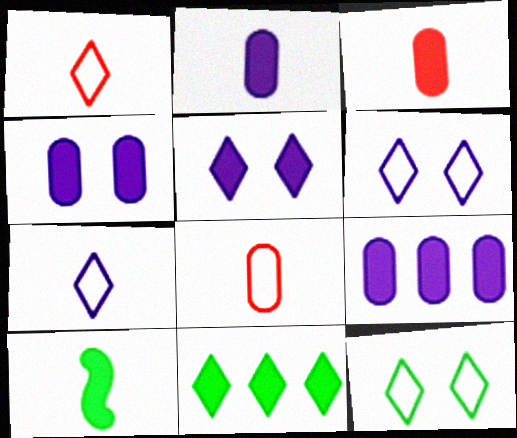[[2, 4, 9]]